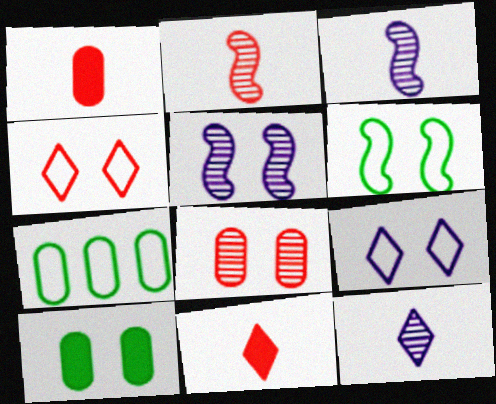[[4, 5, 10], 
[5, 7, 11]]